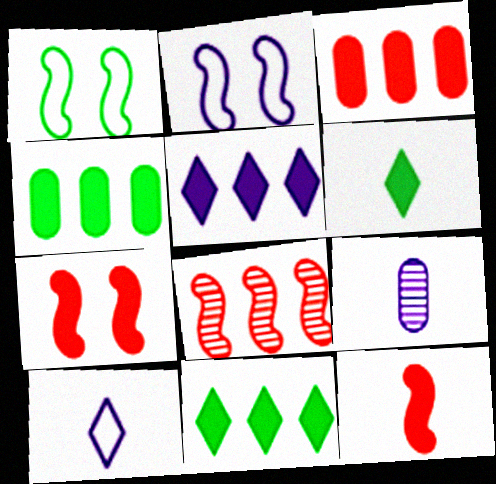[[2, 5, 9]]